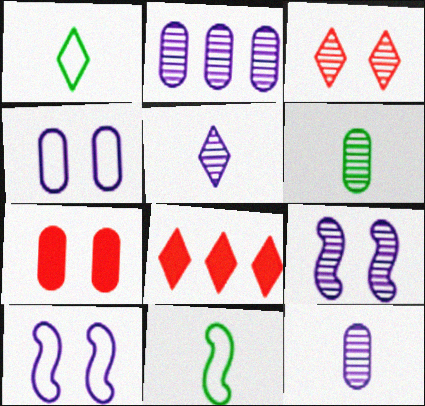[[2, 5, 9], 
[6, 8, 10]]